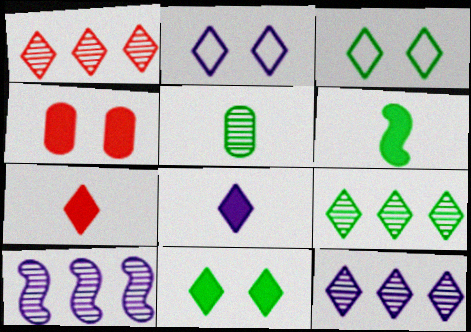[[1, 3, 8], 
[1, 9, 12], 
[2, 7, 9], 
[2, 8, 12], 
[3, 7, 12]]